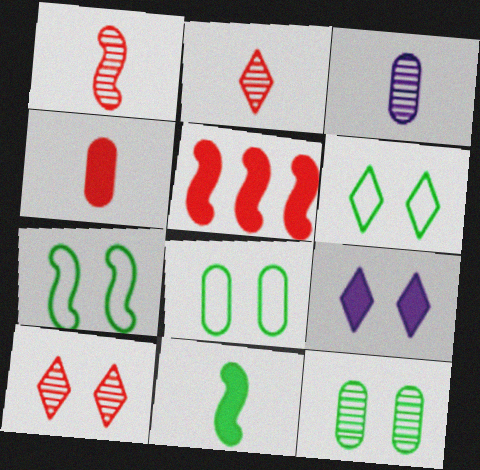[[3, 5, 6], 
[6, 7, 8], 
[6, 9, 10]]